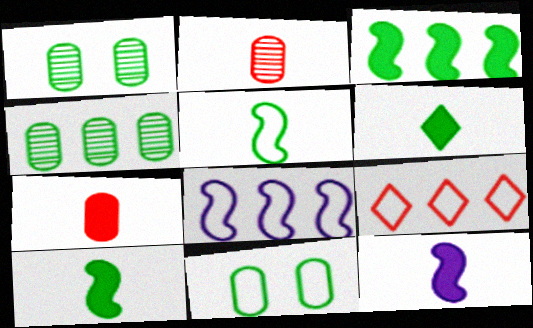[[1, 9, 12], 
[6, 7, 12]]